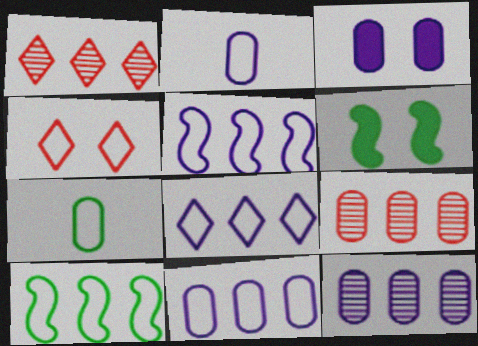[[1, 2, 6], 
[2, 3, 12], 
[2, 4, 10], 
[3, 7, 9], 
[4, 5, 7], 
[5, 8, 11]]